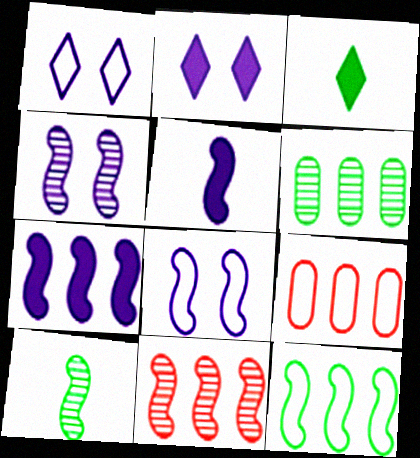[[2, 9, 10], 
[3, 4, 9], 
[4, 10, 11], 
[7, 11, 12]]